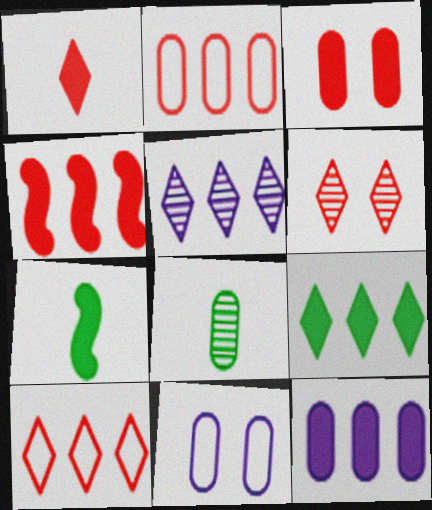[[1, 3, 4], 
[1, 6, 10], 
[4, 9, 12], 
[5, 9, 10]]